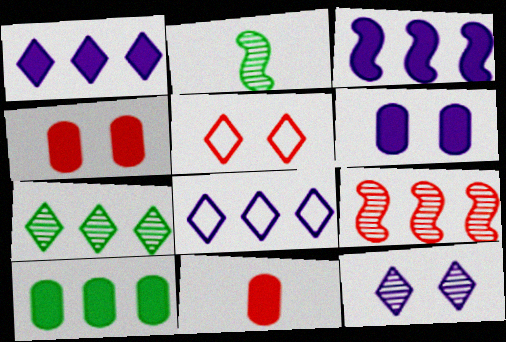[[2, 4, 8], 
[5, 9, 11], 
[6, 10, 11], 
[8, 9, 10]]